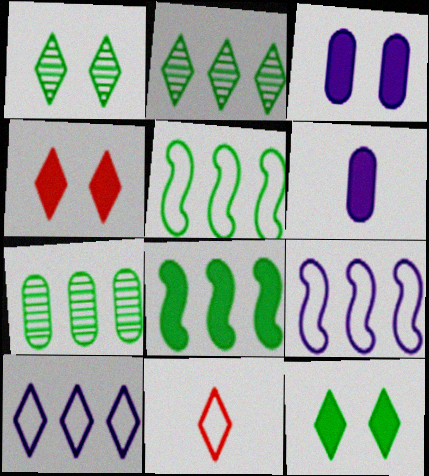[[4, 6, 8]]